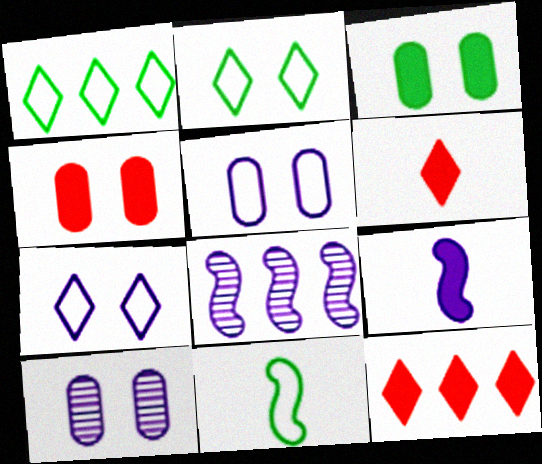[[3, 9, 12], 
[10, 11, 12]]